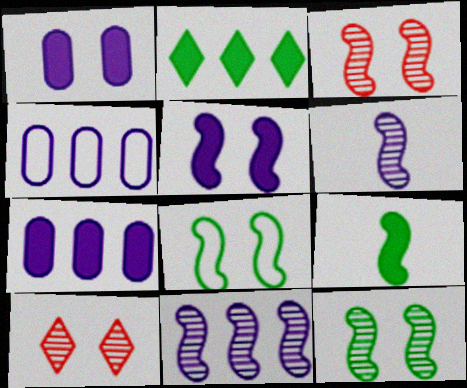[[1, 8, 10], 
[3, 5, 8], 
[4, 9, 10]]